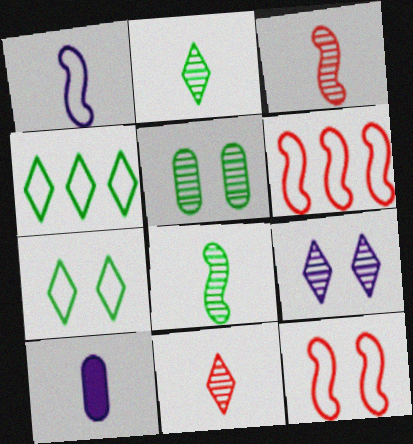[]